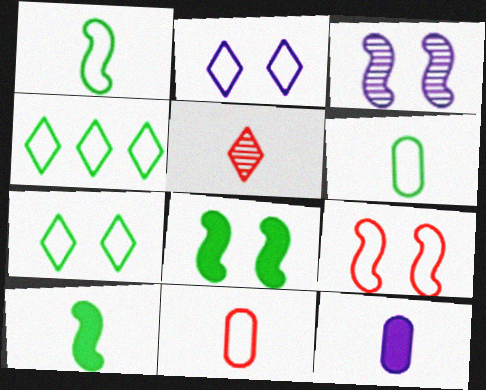[[1, 5, 12], 
[3, 8, 9]]